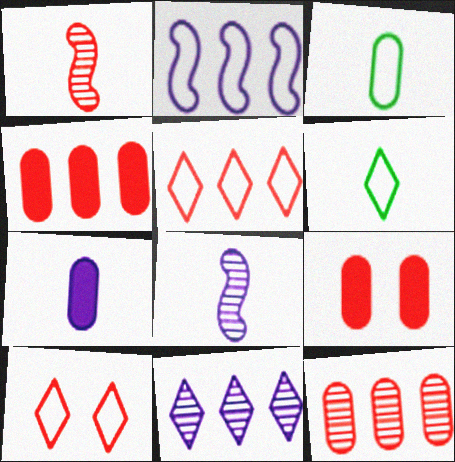[[1, 4, 10], 
[1, 5, 9], 
[1, 6, 7], 
[2, 3, 10]]